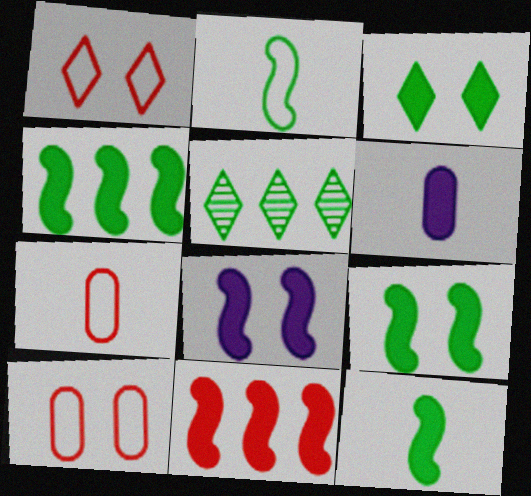[[3, 6, 11], 
[4, 9, 12], 
[5, 7, 8], 
[8, 11, 12]]